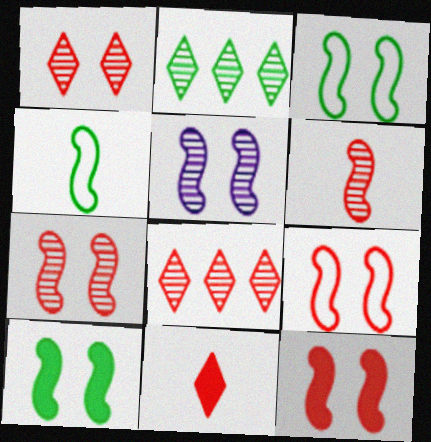[[3, 5, 12], 
[5, 9, 10], 
[7, 9, 12]]